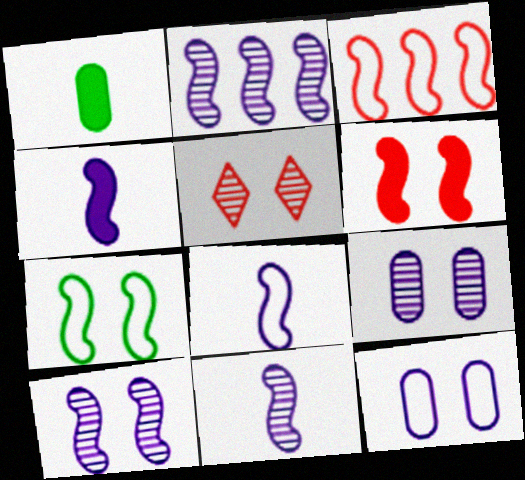[[2, 10, 11], 
[3, 7, 8], 
[4, 8, 11], 
[6, 7, 10]]